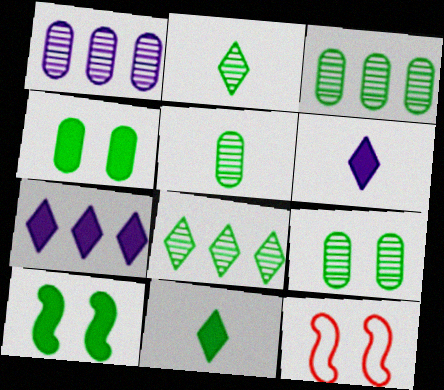[[1, 11, 12], 
[3, 5, 9], 
[3, 6, 12], 
[5, 7, 12]]